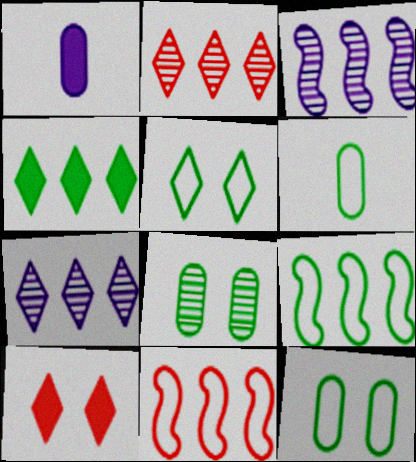[[3, 6, 10], 
[5, 6, 9]]